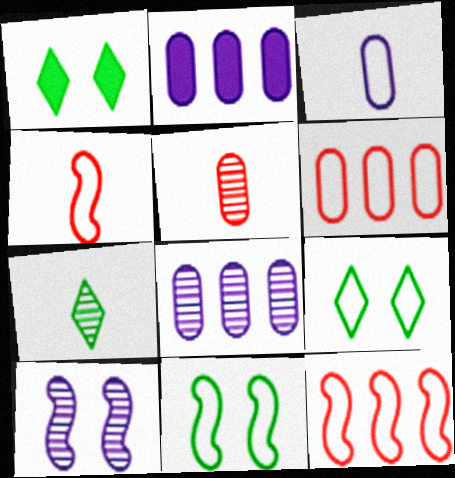[[1, 4, 8], 
[3, 9, 12]]